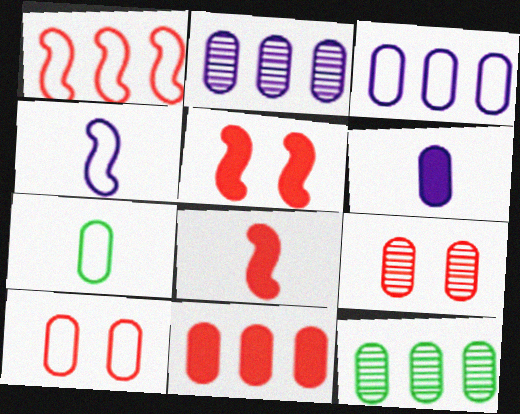[[3, 7, 10], 
[3, 11, 12], 
[6, 10, 12]]